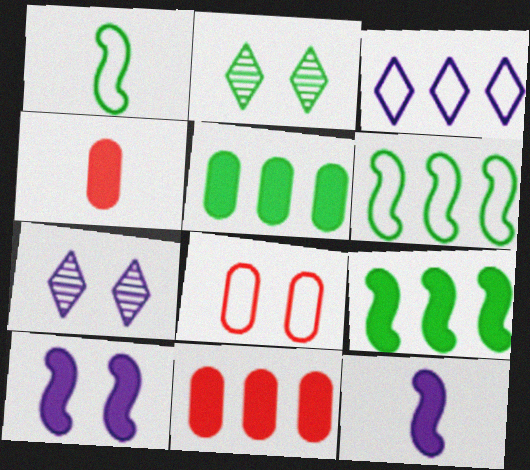[[1, 2, 5], 
[1, 3, 8], 
[1, 7, 11], 
[2, 8, 10], 
[4, 6, 7]]